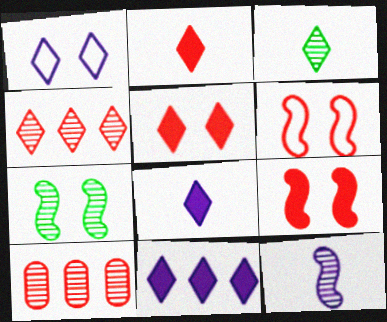[[2, 6, 10]]